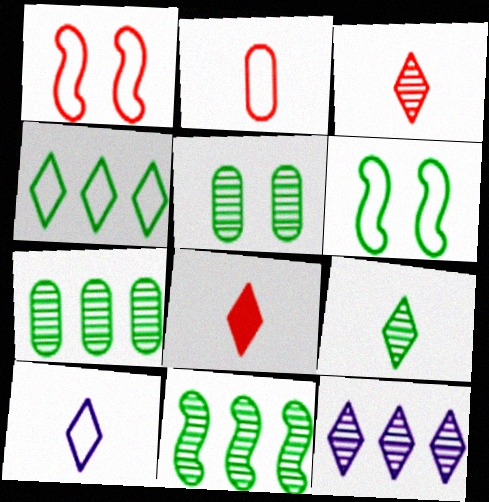[[5, 9, 11], 
[8, 9, 10]]